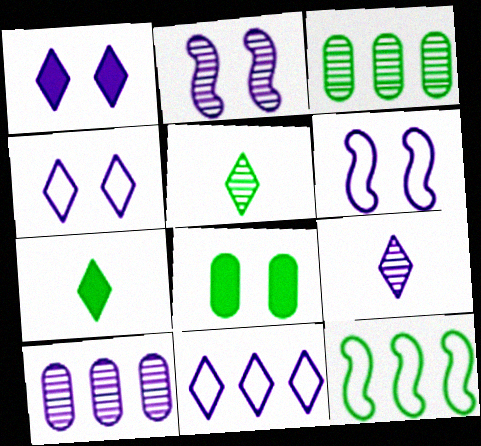[[1, 9, 11], 
[2, 9, 10], 
[5, 8, 12]]